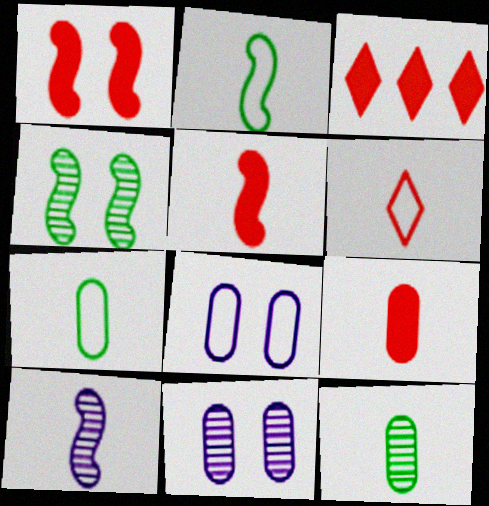[[1, 3, 9], 
[2, 3, 11], 
[2, 5, 10]]